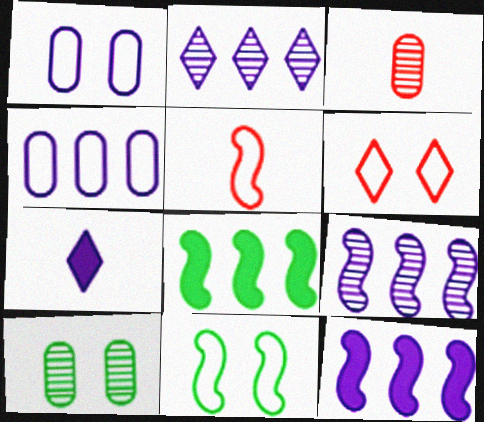[[1, 6, 11], 
[1, 7, 9], 
[2, 4, 12]]